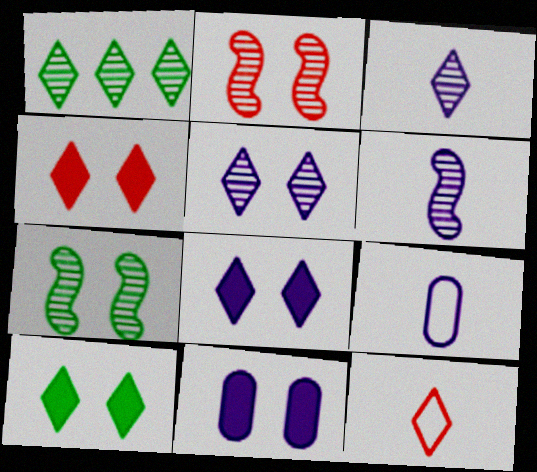[[1, 8, 12], 
[4, 8, 10]]